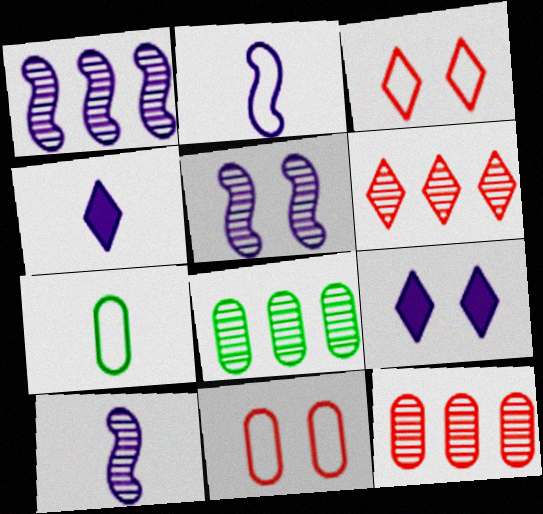[[1, 5, 10], 
[1, 6, 8]]